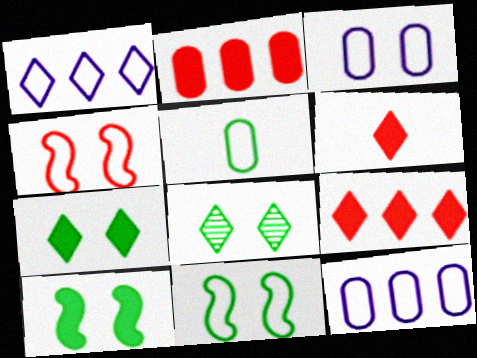[[1, 4, 5], 
[1, 6, 8]]